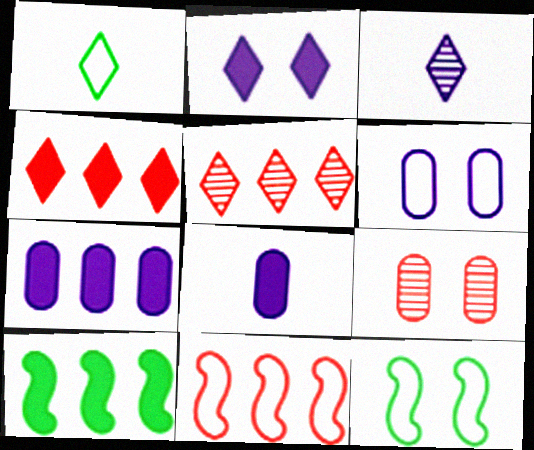[[1, 2, 5], 
[1, 6, 11], 
[2, 9, 12], 
[4, 7, 10], 
[5, 8, 12]]